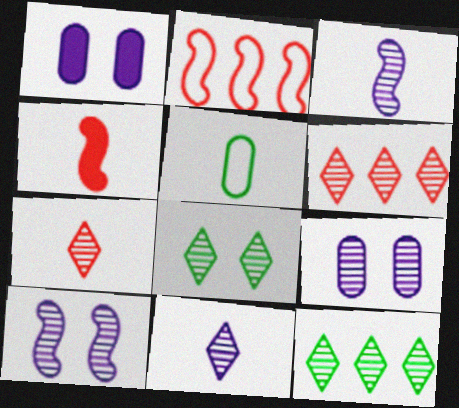[[4, 5, 11], 
[6, 8, 11]]